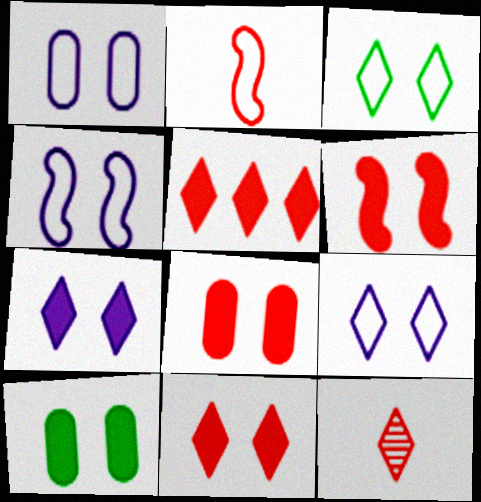[[1, 4, 9], 
[6, 7, 10], 
[6, 8, 11]]